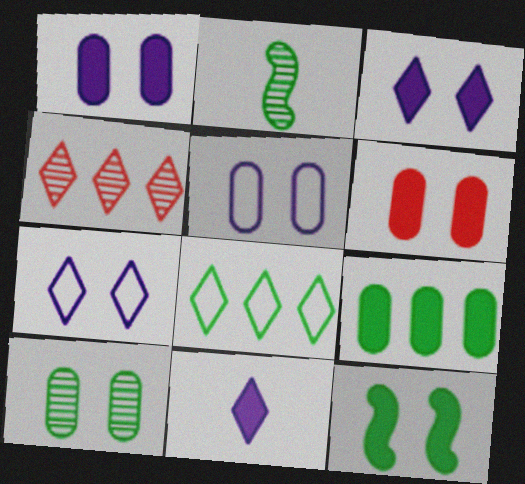[[3, 6, 12], 
[5, 6, 10]]